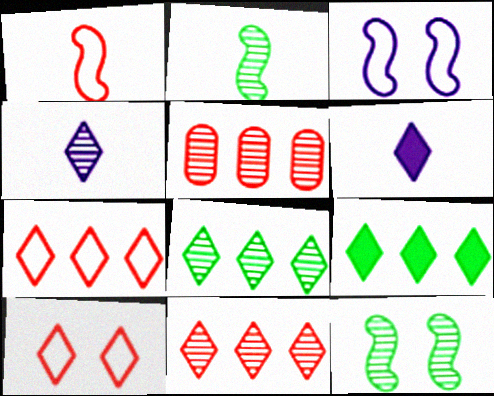[[4, 5, 12], 
[4, 9, 10], 
[6, 8, 10]]